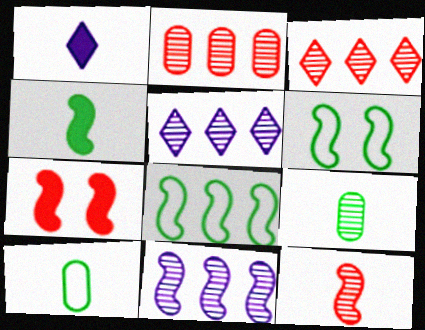[[1, 2, 6], 
[1, 10, 12], 
[5, 7, 10]]